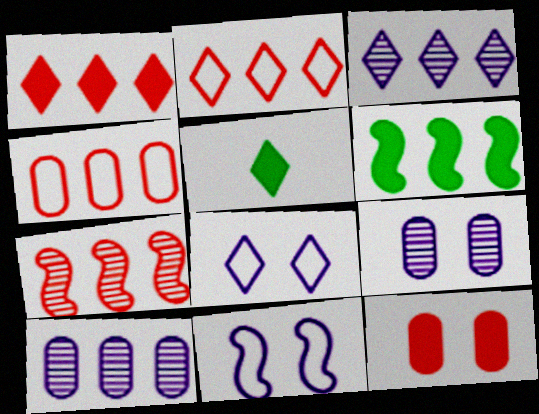[[1, 4, 7], 
[2, 6, 10], 
[3, 4, 6]]